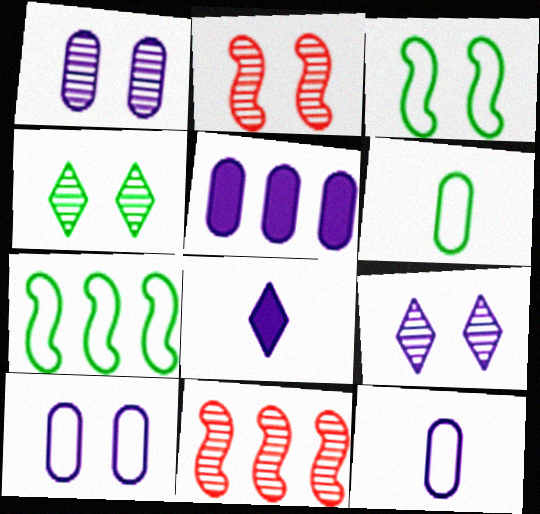[[1, 2, 4], 
[1, 5, 12]]